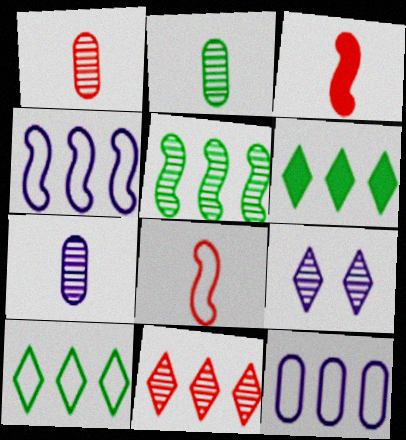[[1, 2, 7], 
[1, 5, 9]]